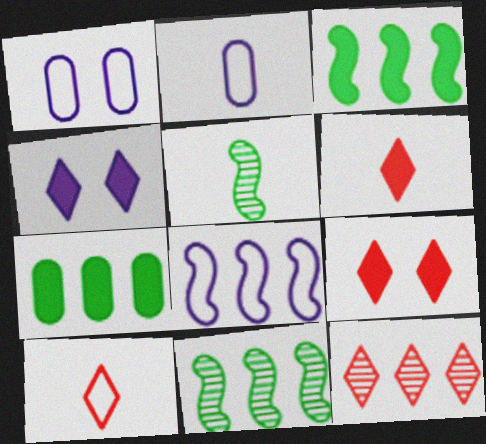[[1, 6, 11], 
[2, 5, 6], 
[2, 9, 11], 
[7, 8, 12], 
[9, 10, 12]]